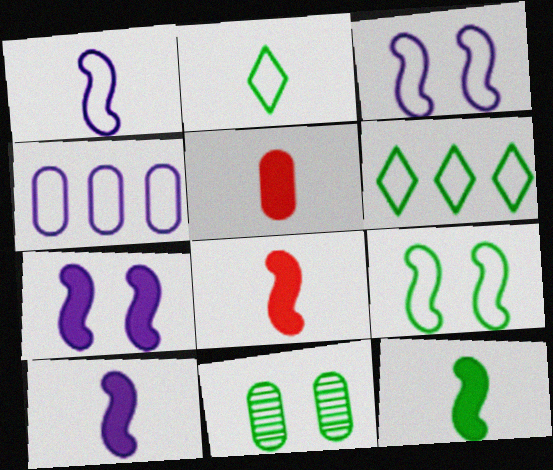[[4, 5, 11], 
[6, 11, 12], 
[8, 10, 12]]